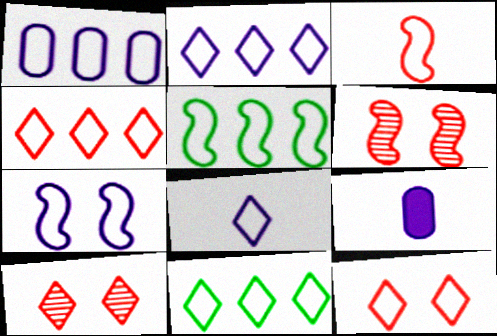[[1, 4, 5], 
[1, 7, 8], 
[2, 4, 11], 
[3, 5, 7], 
[5, 9, 10], 
[6, 9, 11], 
[8, 11, 12]]